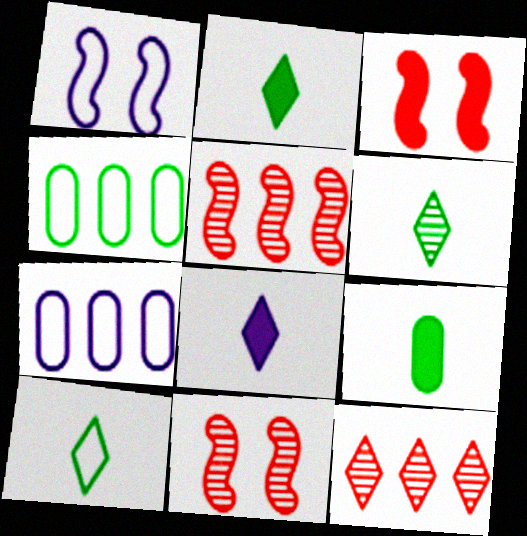[[1, 9, 12], 
[2, 6, 10], 
[2, 7, 11], 
[3, 6, 7], 
[4, 8, 11]]